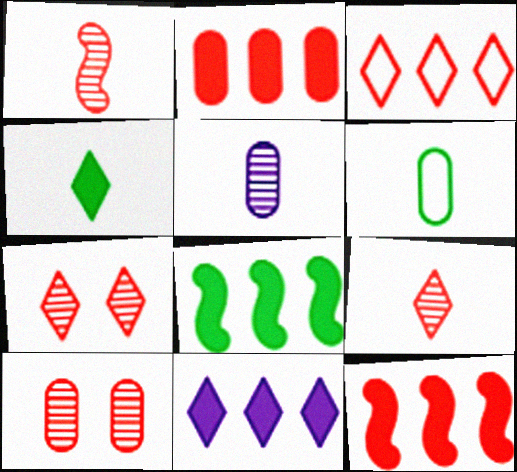[[2, 8, 11]]